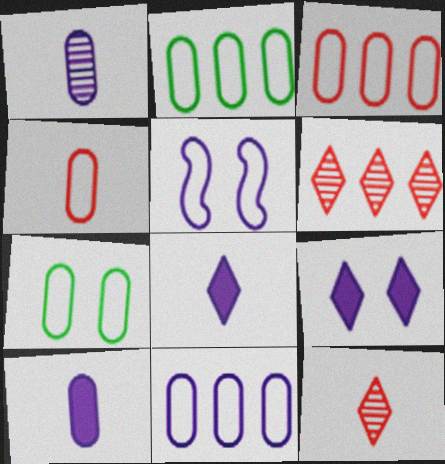[[2, 3, 11], 
[4, 7, 11]]